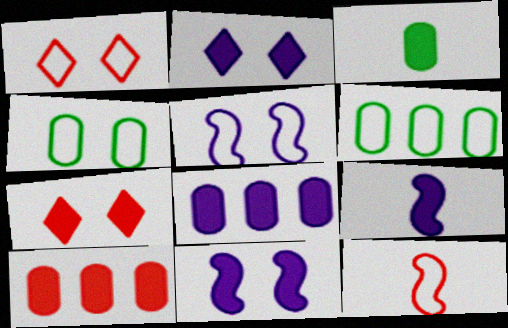[[1, 4, 5], 
[2, 8, 9]]